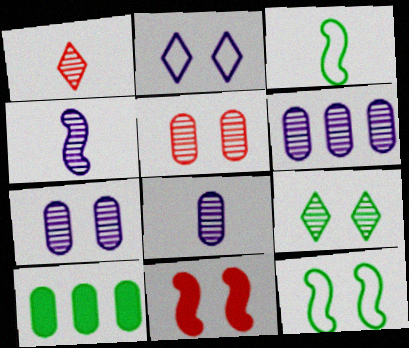[[3, 9, 10], 
[6, 7, 8]]